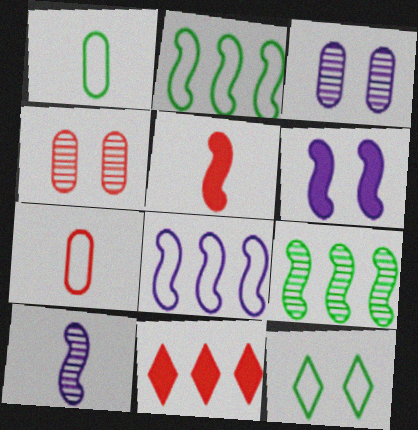[[1, 2, 12], 
[4, 6, 12], 
[6, 8, 10], 
[7, 8, 12]]